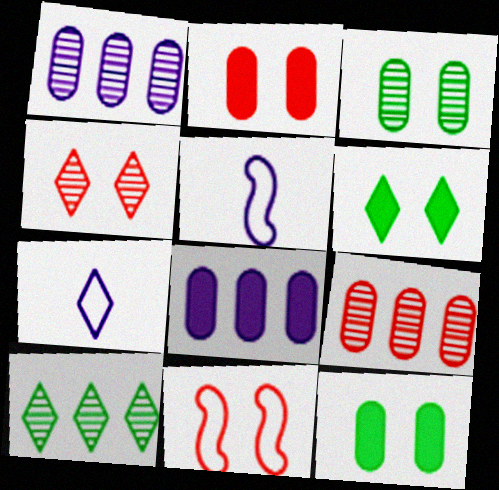[[2, 4, 11], 
[2, 5, 10], 
[5, 6, 9]]